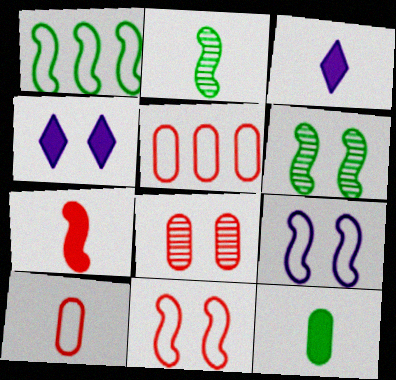[[1, 3, 8], 
[2, 3, 10], 
[2, 4, 5], 
[3, 5, 6], 
[3, 7, 12]]